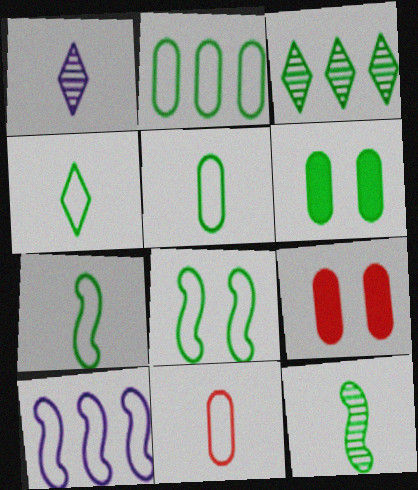[[2, 4, 8], 
[3, 6, 7], 
[4, 5, 7]]